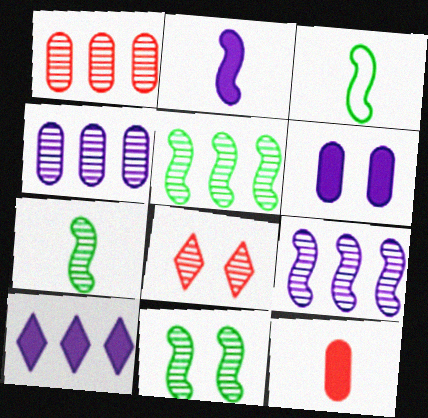[[2, 6, 10], 
[4, 7, 8], 
[5, 7, 11]]